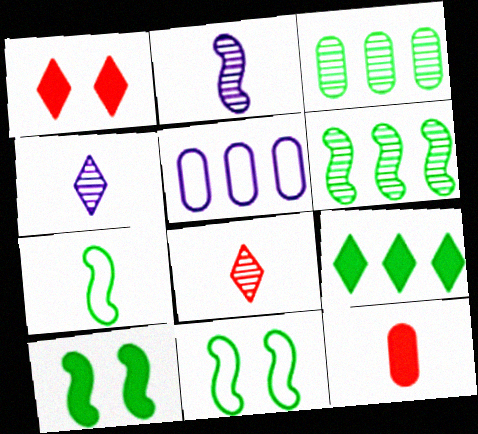[[4, 7, 12], 
[5, 8, 10], 
[6, 7, 10]]